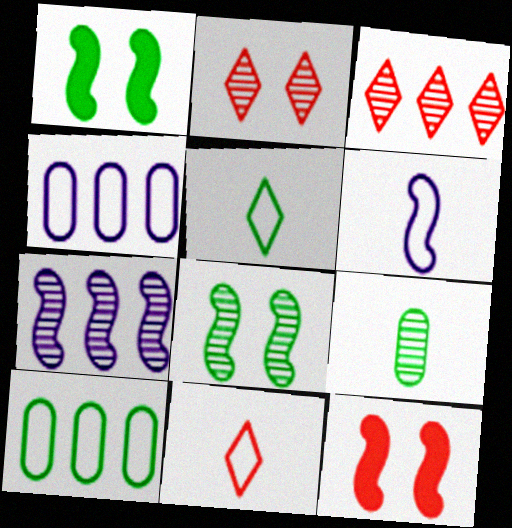[[2, 7, 9]]